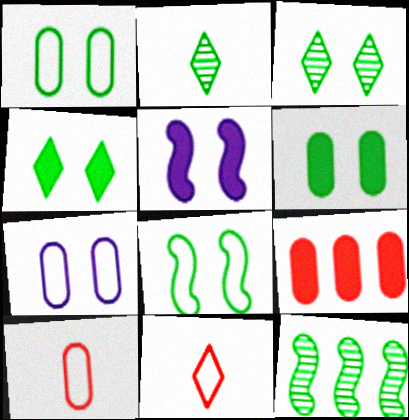[[3, 6, 8]]